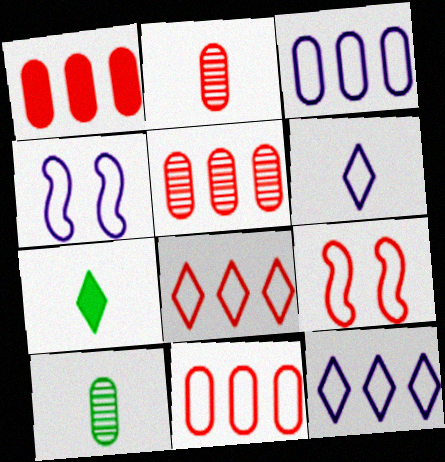[[1, 5, 11], 
[3, 4, 6], 
[4, 5, 7]]